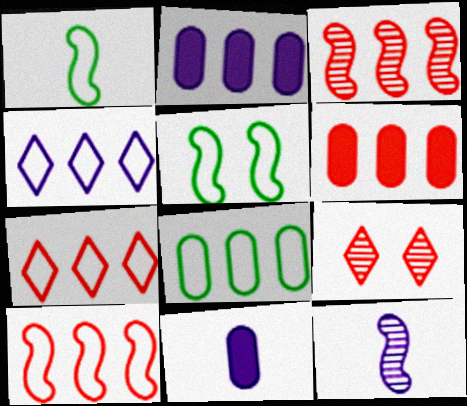[[1, 2, 9], 
[3, 6, 7], 
[4, 8, 10]]